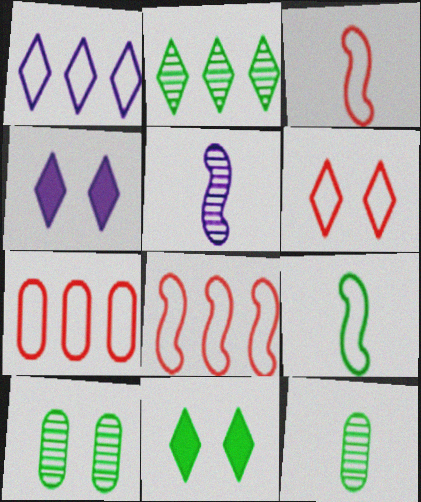[[3, 6, 7], 
[4, 8, 12], 
[5, 7, 11]]